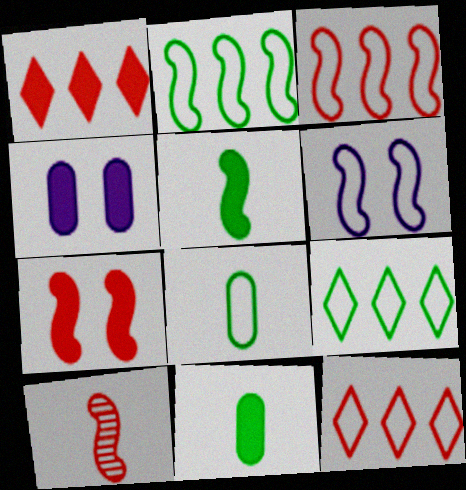[[1, 4, 5], 
[3, 7, 10], 
[4, 9, 10], 
[6, 8, 12]]